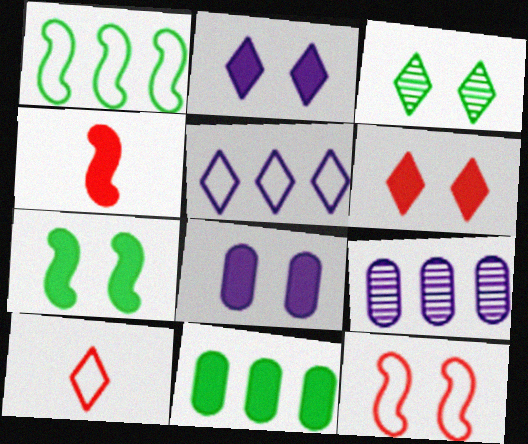[[2, 4, 11], 
[3, 8, 12], 
[6, 7, 8], 
[7, 9, 10]]